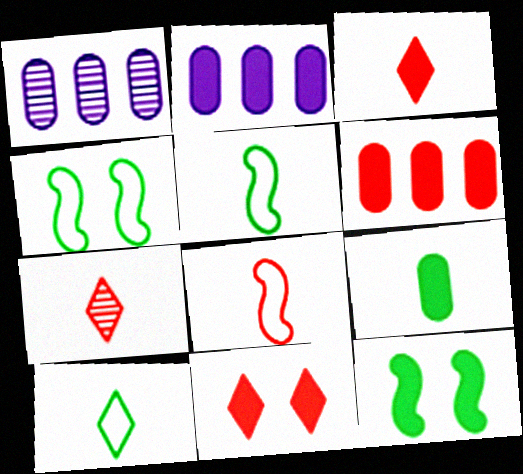[[1, 3, 4], 
[1, 5, 11], 
[2, 3, 12], 
[2, 4, 7]]